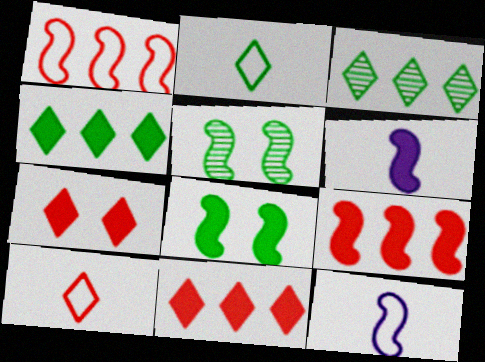[[1, 5, 6], 
[5, 9, 12], 
[6, 8, 9]]